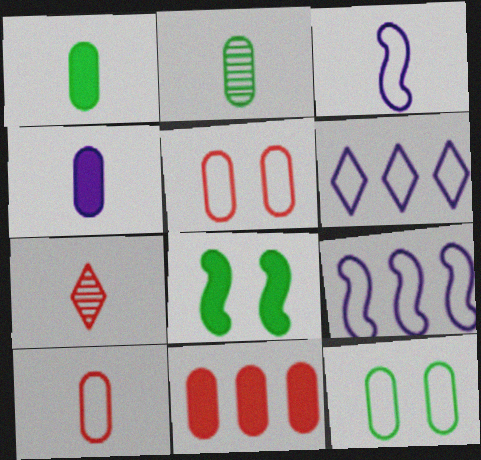[[1, 3, 7], 
[2, 4, 10]]